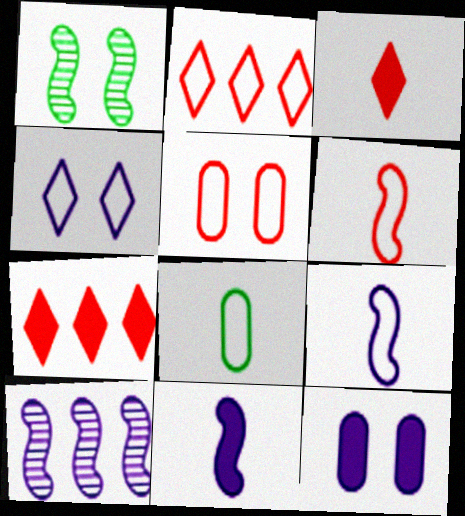[[2, 5, 6]]